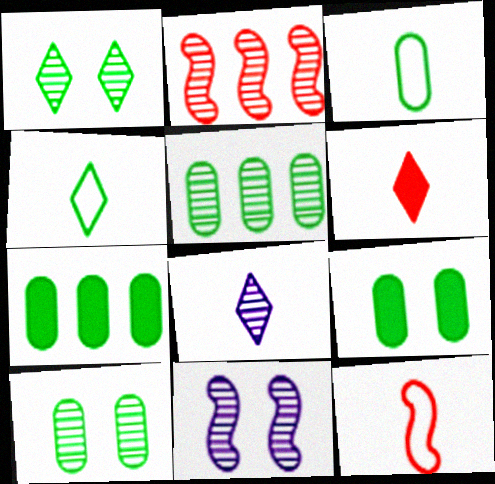[[2, 8, 10], 
[3, 5, 9], 
[3, 7, 10], 
[4, 6, 8]]